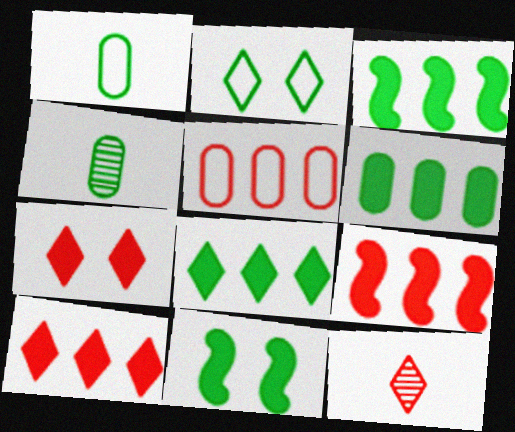[[2, 3, 4], 
[3, 6, 8]]